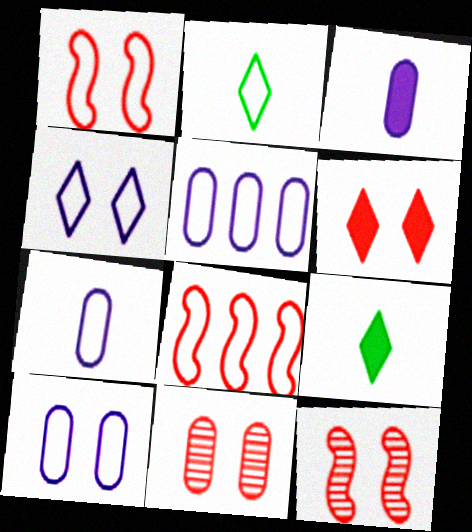[[1, 2, 5], 
[1, 6, 11], 
[2, 8, 10], 
[5, 7, 10], 
[5, 9, 12]]